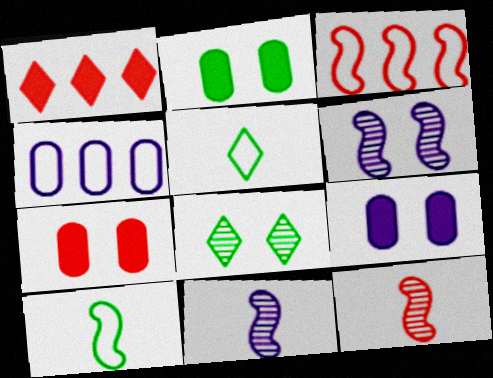[[2, 7, 9]]